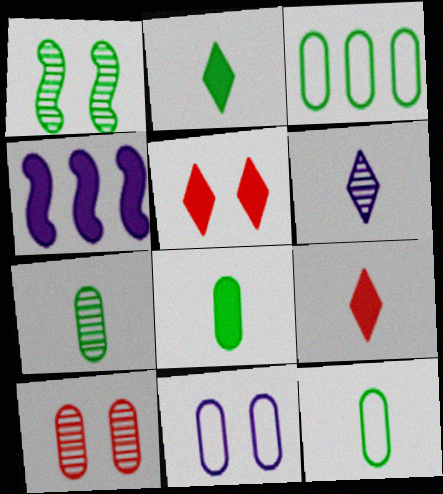[[1, 2, 3], 
[1, 5, 11], 
[4, 5, 8], 
[4, 6, 11], 
[7, 8, 12]]